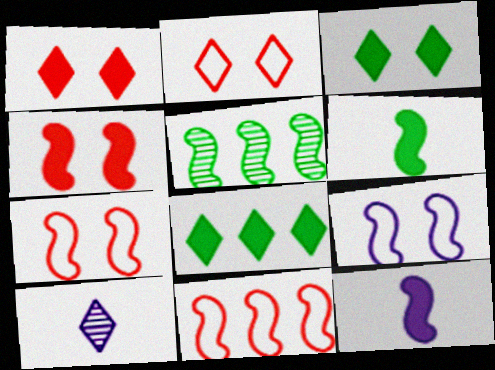[[2, 8, 10], 
[5, 7, 12]]